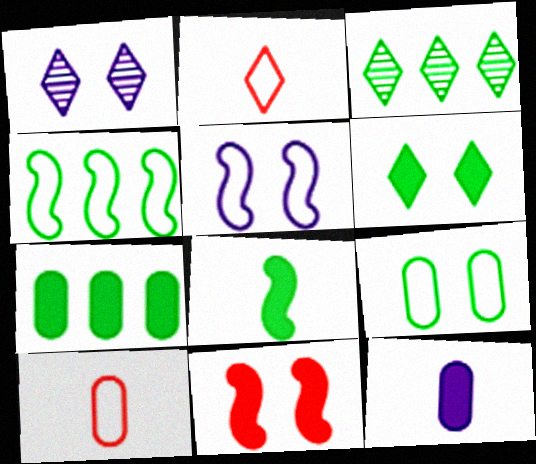[[1, 9, 11], 
[3, 4, 7], 
[3, 8, 9], 
[6, 7, 8]]